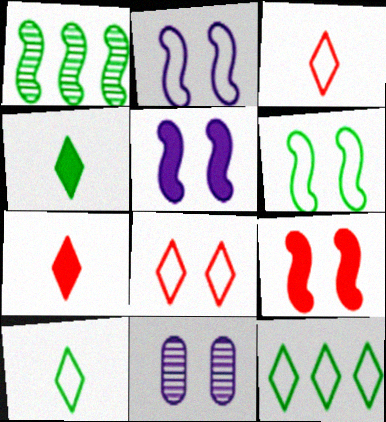[]